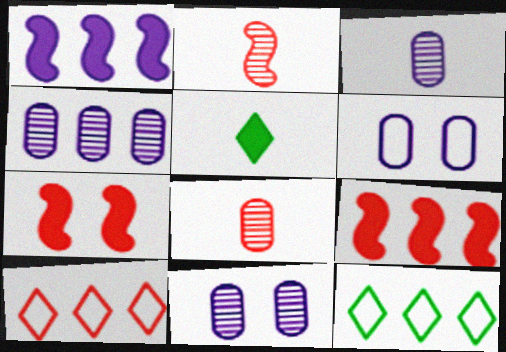[[3, 4, 11], 
[3, 7, 12], 
[4, 9, 12], 
[7, 8, 10]]